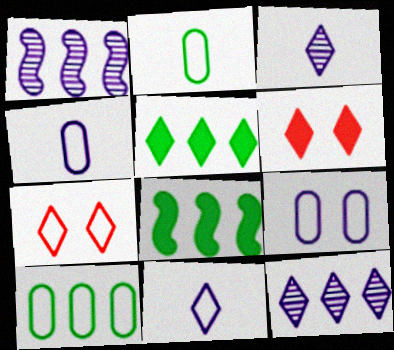[[1, 2, 6], 
[3, 5, 7]]